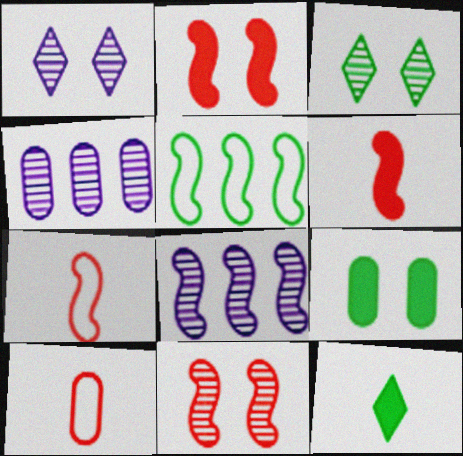[[4, 9, 10]]